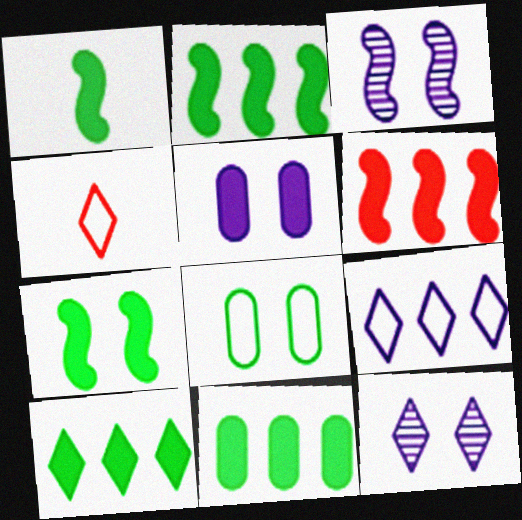[[1, 2, 7], 
[2, 10, 11], 
[3, 4, 11], 
[4, 10, 12]]